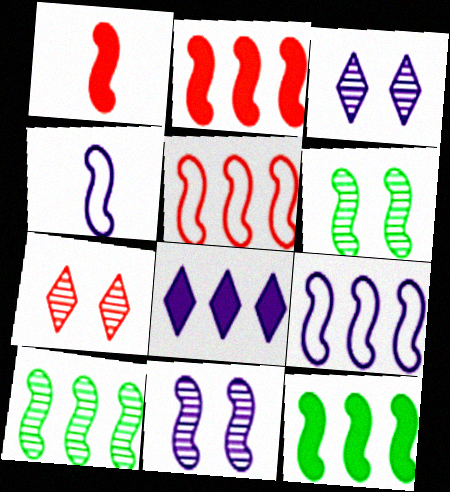[[1, 6, 9], 
[2, 4, 6], 
[2, 9, 10]]